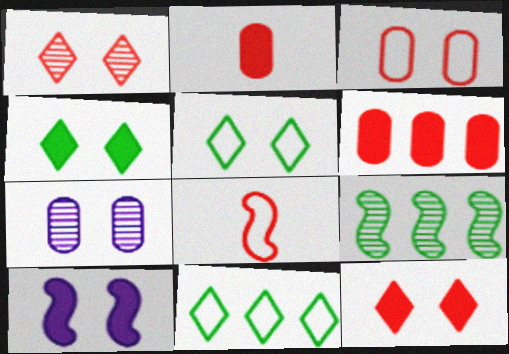[[1, 6, 8], 
[8, 9, 10]]